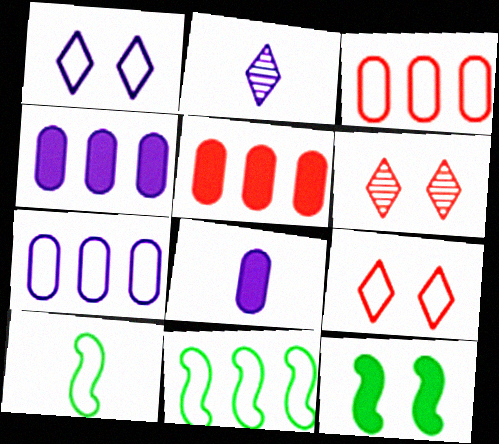[[1, 3, 10], 
[2, 3, 12], 
[4, 6, 10], 
[6, 8, 11], 
[7, 9, 10]]